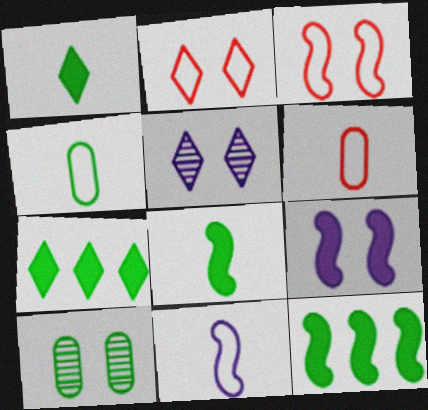[[2, 9, 10], 
[5, 6, 12]]